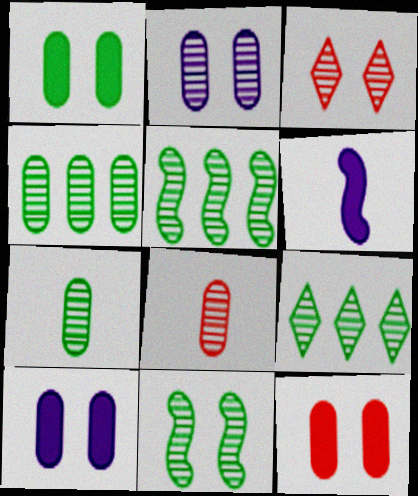[[1, 10, 12], 
[2, 3, 11], 
[2, 4, 8], 
[4, 5, 9], 
[7, 9, 11]]